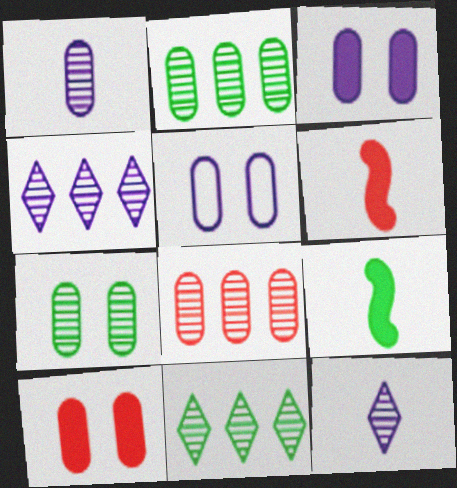[[1, 7, 8], 
[5, 6, 11], 
[5, 7, 10]]